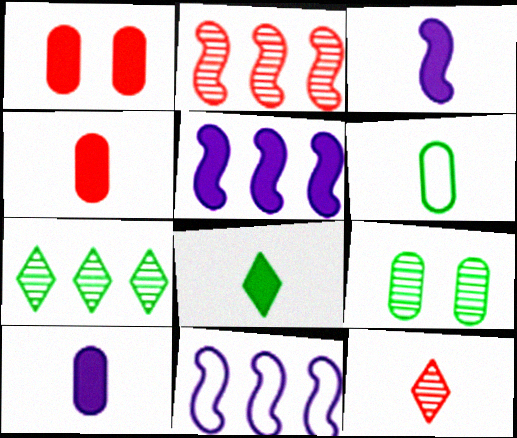[[1, 5, 8], 
[3, 4, 8], 
[3, 6, 12]]